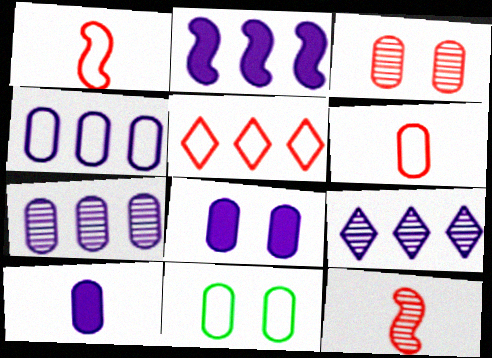[[2, 4, 9], 
[3, 8, 11], 
[4, 6, 11]]